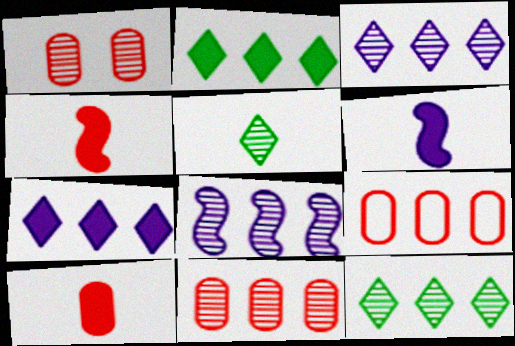[[1, 5, 8], 
[1, 9, 10], 
[2, 8, 9], 
[8, 11, 12]]